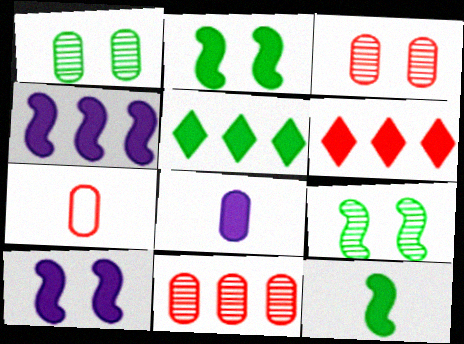[[2, 6, 8]]